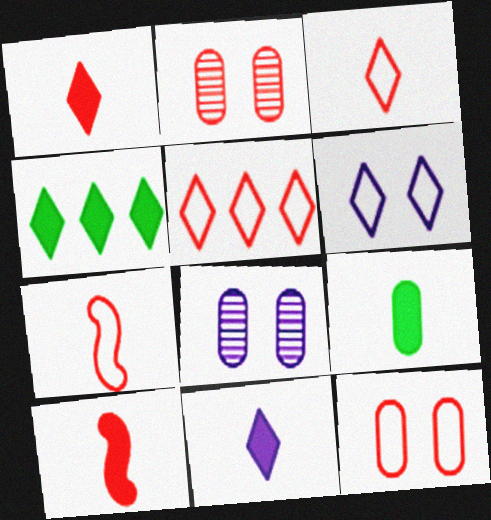[[2, 5, 10], 
[4, 7, 8], 
[5, 7, 12], 
[9, 10, 11]]